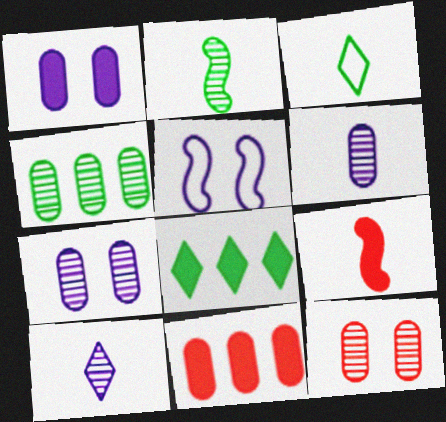[[1, 8, 9], 
[3, 6, 9], 
[4, 6, 12]]